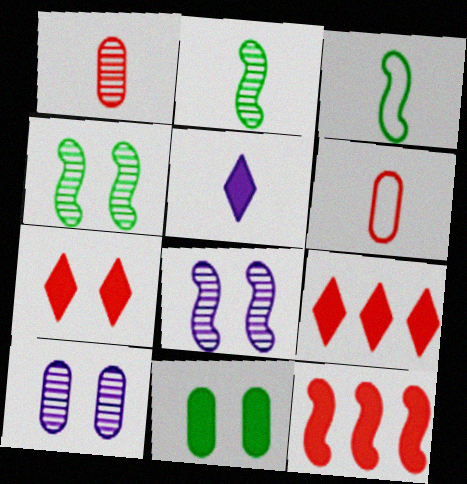[[1, 3, 5], 
[2, 5, 6], 
[3, 8, 12], 
[3, 9, 10], 
[5, 11, 12]]